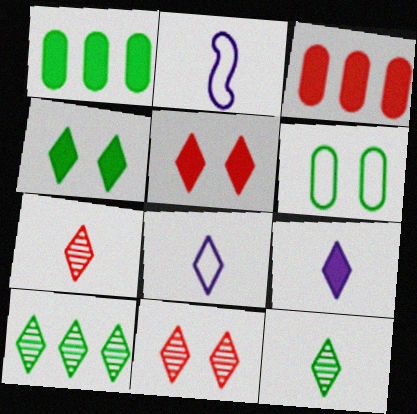[[1, 2, 11], 
[5, 8, 10]]